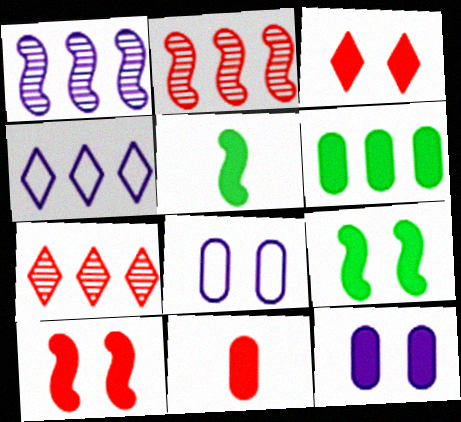[[2, 4, 6], 
[3, 9, 12], 
[5, 7, 8], 
[6, 11, 12]]